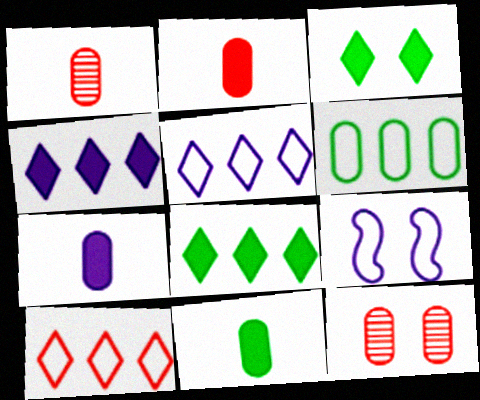[[1, 8, 9], 
[2, 7, 11], 
[3, 9, 12], 
[6, 7, 12]]